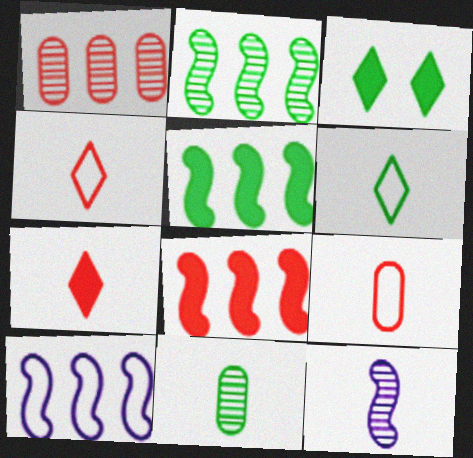[[2, 8, 10]]